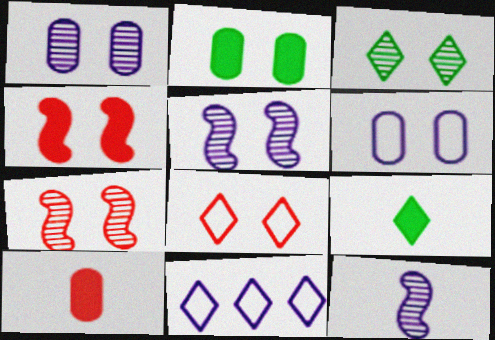[[1, 3, 7], 
[2, 5, 8], 
[3, 4, 6]]